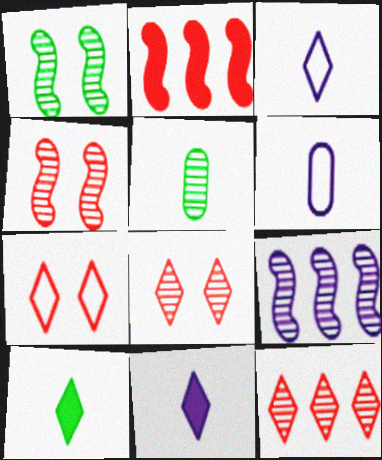[[5, 8, 9]]